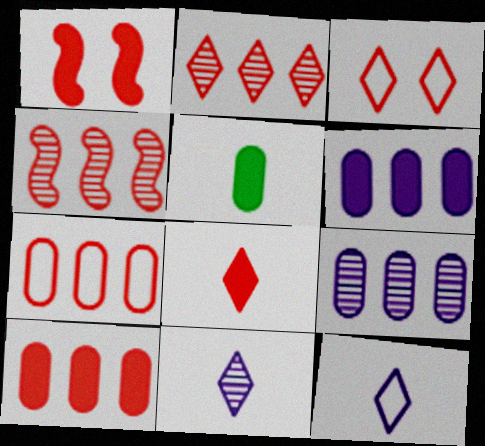[[1, 8, 10], 
[2, 3, 8]]